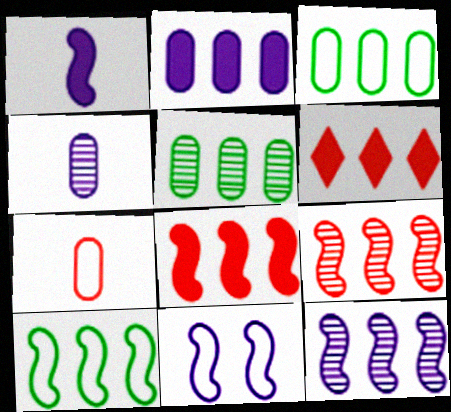[[1, 11, 12], 
[3, 6, 12], 
[8, 10, 12]]